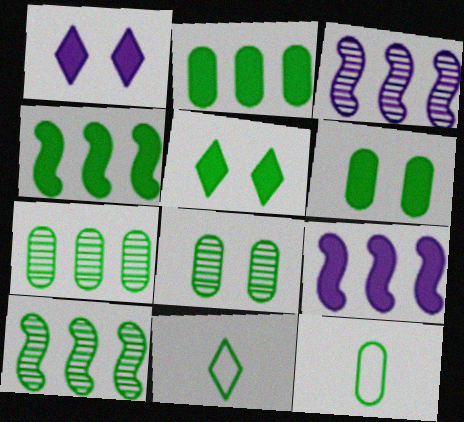[[2, 8, 12], 
[4, 8, 11], 
[5, 10, 12], 
[6, 7, 12], 
[6, 10, 11]]